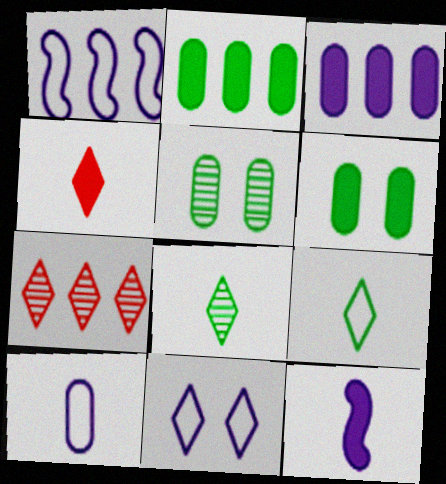[[1, 2, 7], 
[1, 4, 5], 
[1, 10, 11]]